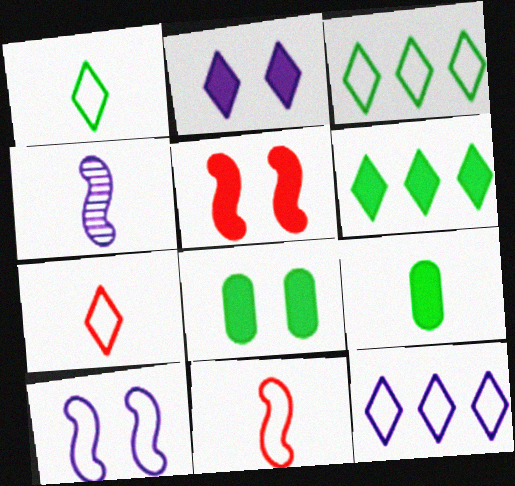[[2, 5, 8], 
[4, 7, 9]]